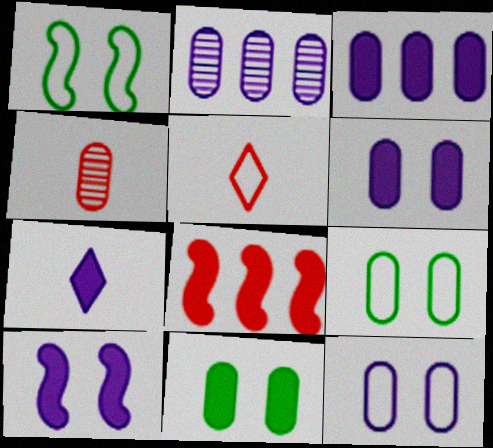[[3, 4, 9], 
[3, 7, 10], 
[7, 8, 11]]